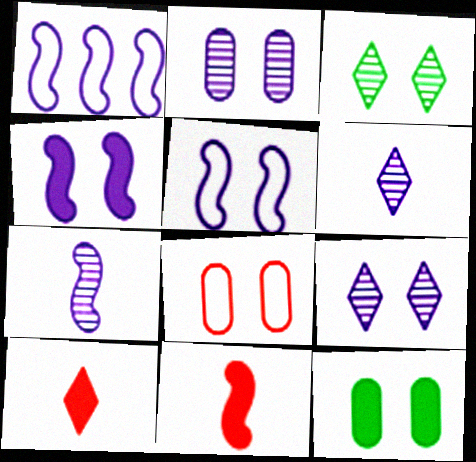[[1, 4, 7], 
[2, 8, 12], 
[3, 4, 8]]